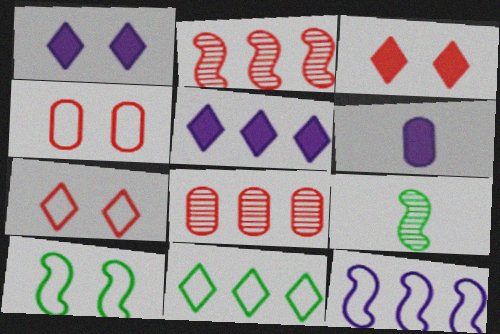[[4, 5, 9]]